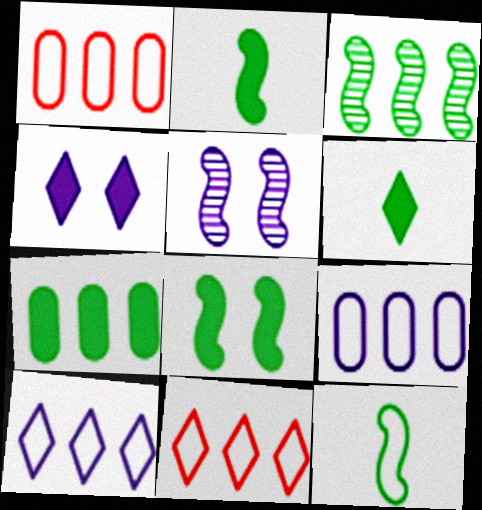[[1, 5, 6], 
[3, 8, 12], 
[6, 7, 8]]